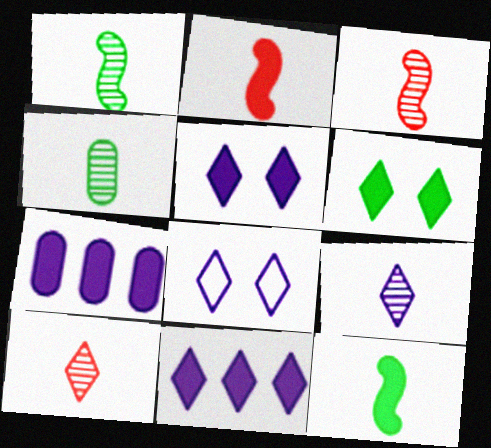[[2, 6, 7], 
[3, 4, 9], 
[8, 9, 11]]